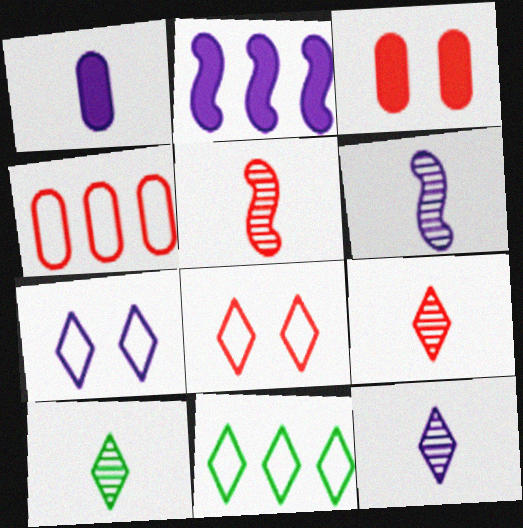[[3, 6, 11], 
[9, 10, 12]]